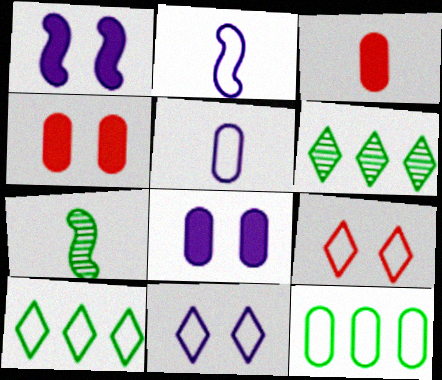[[2, 4, 6], 
[2, 9, 12]]